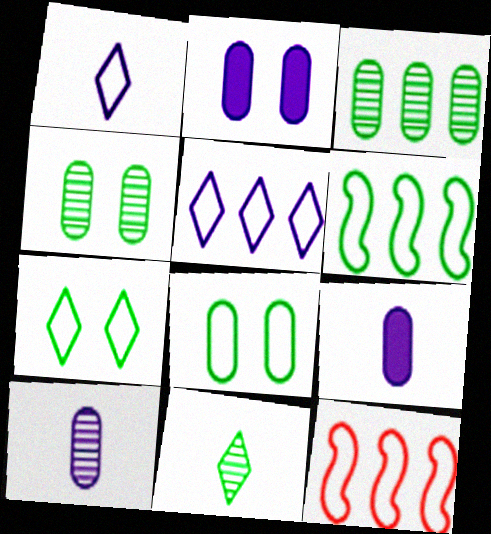[[1, 8, 12], 
[2, 11, 12]]